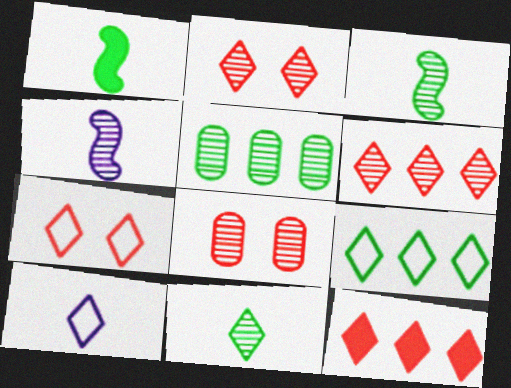[[2, 4, 5], 
[7, 9, 10]]